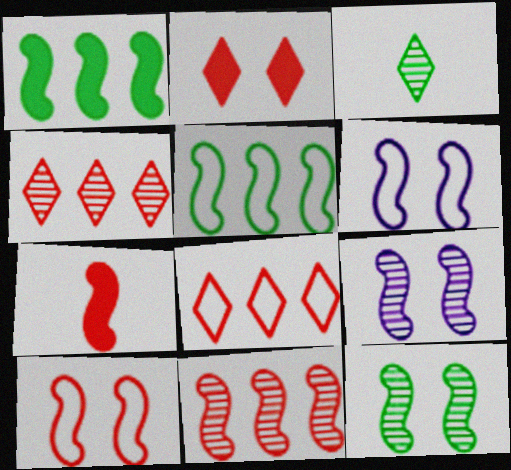[[5, 7, 9], 
[7, 10, 11]]